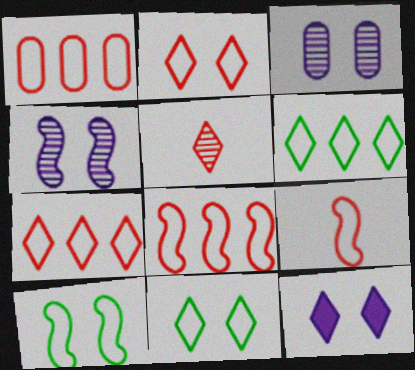[[1, 2, 9], 
[1, 7, 8], 
[5, 6, 12]]